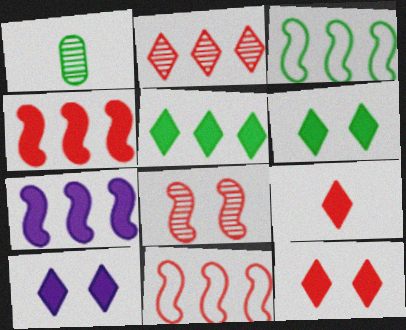[[1, 3, 6], 
[1, 10, 11], 
[5, 9, 10], 
[6, 10, 12]]